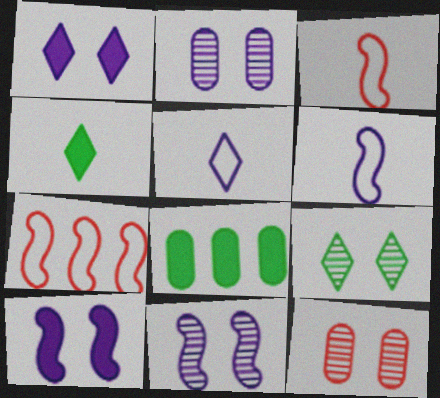[[2, 4, 7], 
[9, 11, 12]]